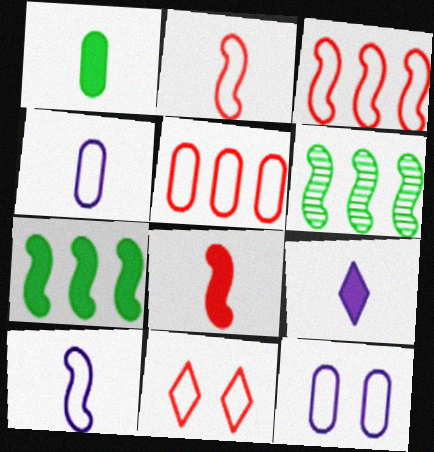[[1, 8, 9], 
[2, 5, 11]]